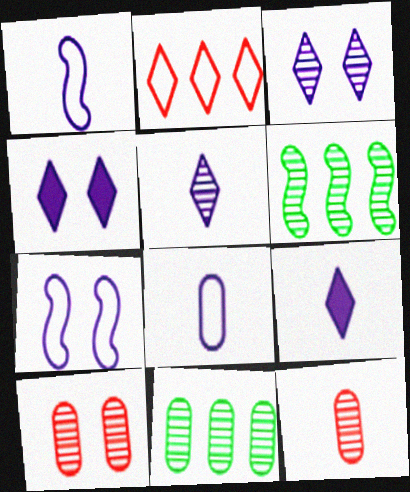[[3, 6, 12], 
[5, 6, 10]]